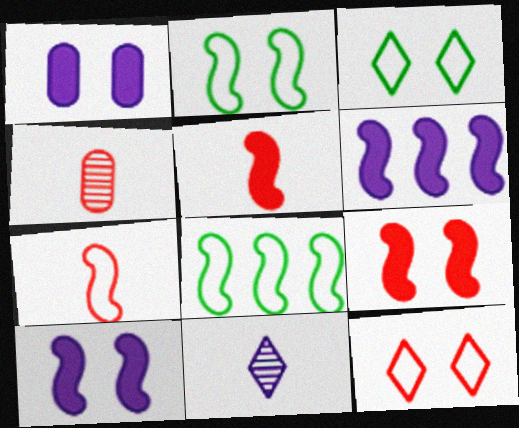[[3, 4, 6]]